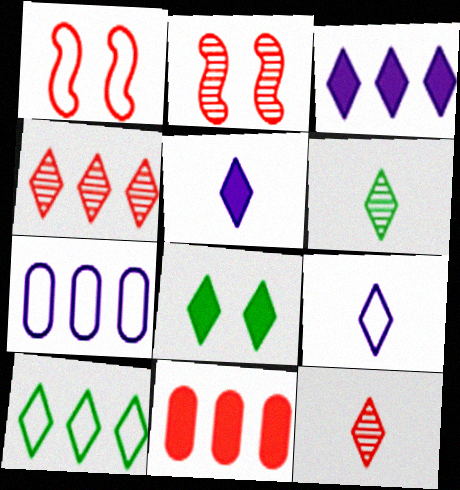[[1, 11, 12], 
[3, 4, 10], 
[4, 8, 9], 
[6, 8, 10]]